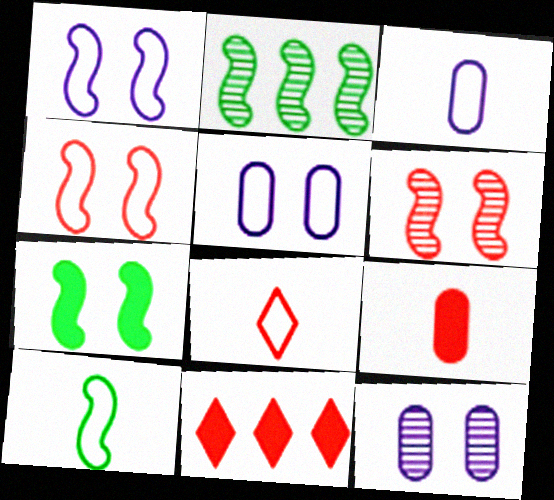[[1, 6, 7], 
[2, 7, 10], 
[3, 8, 10], 
[10, 11, 12]]